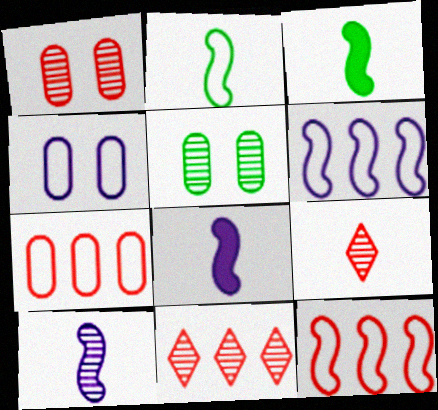[[3, 4, 11], 
[5, 10, 11]]